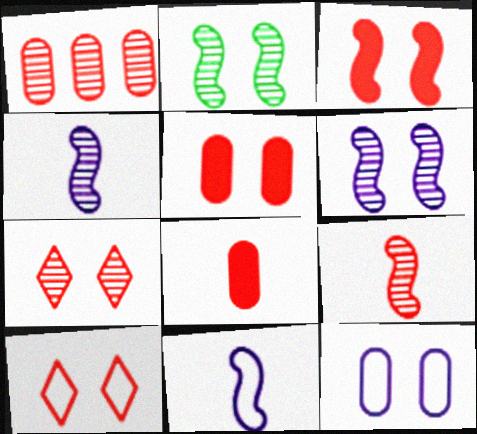[[1, 7, 9]]